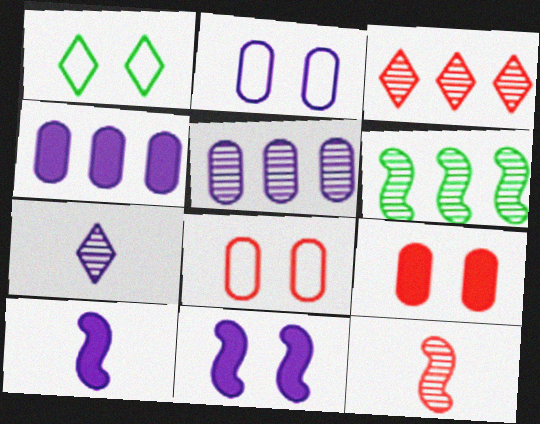[[1, 4, 12], 
[3, 5, 6]]